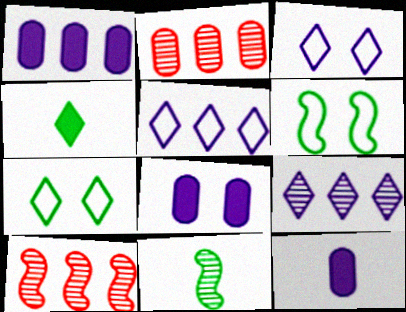[[1, 8, 12], 
[7, 10, 12]]